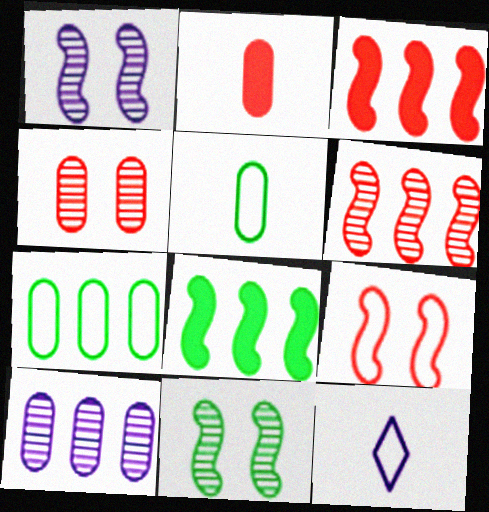[[4, 8, 12], 
[7, 9, 12]]